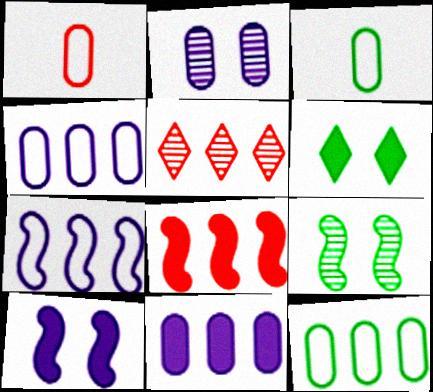[[3, 5, 10]]